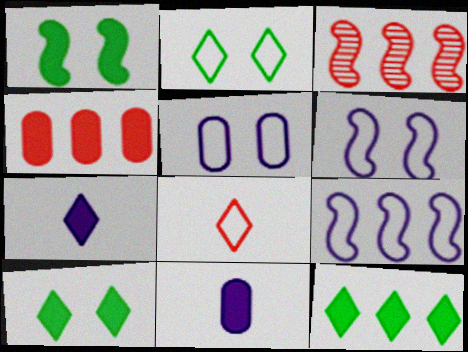[[1, 4, 7], 
[2, 3, 11]]